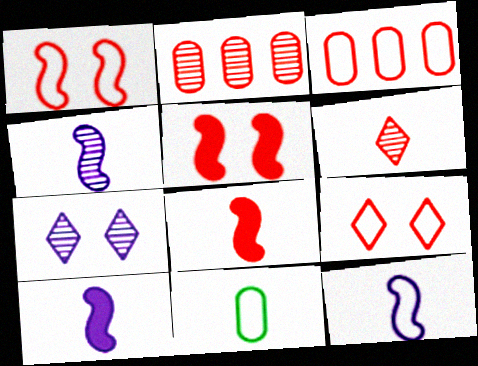[[2, 8, 9], 
[3, 5, 6], 
[4, 10, 12], 
[6, 10, 11]]